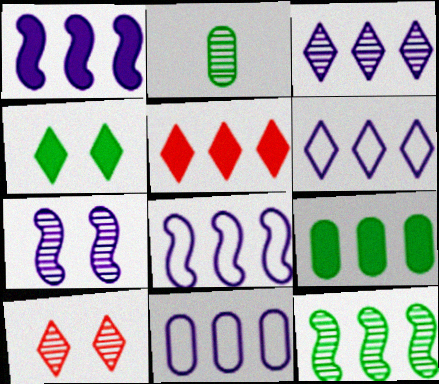[[1, 3, 11], 
[1, 5, 9], 
[5, 11, 12], 
[6, 8, 11]]